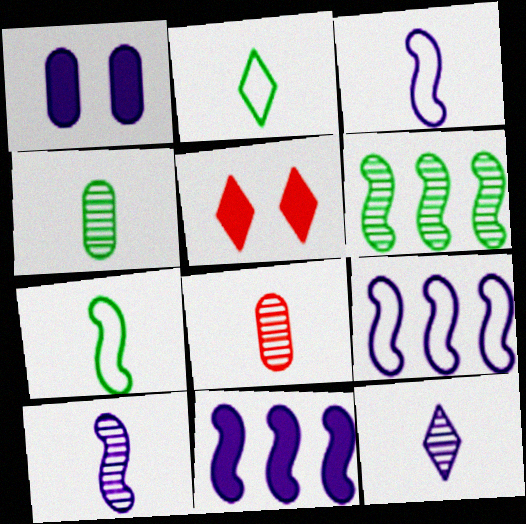[[1, 9, 12], 
[4, 5, 9]]